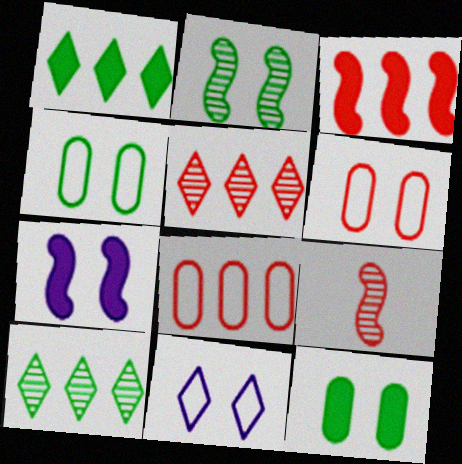[[3, 5, 8]]